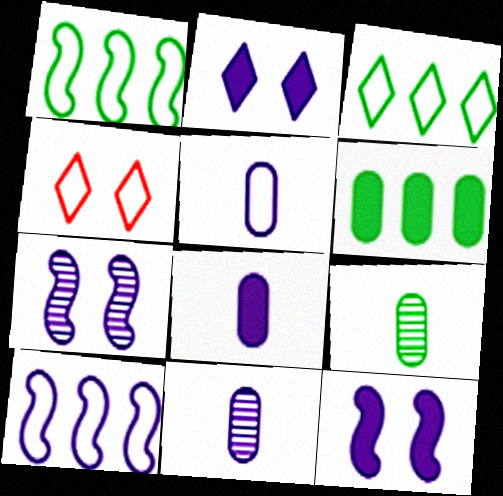[[1, 4, 5], 
[2, 10, 11], 
[5, 8, 11]]